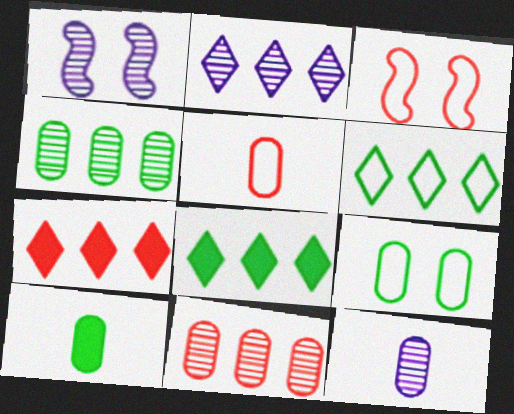[[1, 2, 12], 
[1, 5, 8], 
[2, 3, 10], 
[2, 6, 7], 
[3, 8, 12], 
[4, 9, 10], 
[5, 10, 12]]